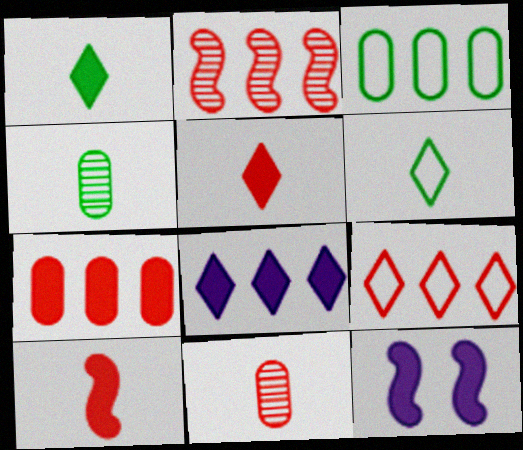[[1, 7, 12], 
[2, 3, 8], 
[2, 7, 9], 
[4, 9, 12]]